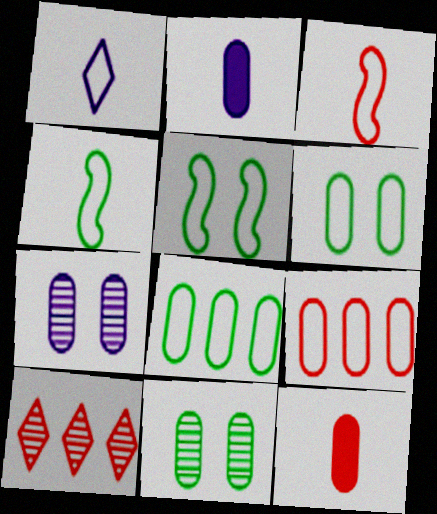[[1, 5, 9], 
[2, 5, 10], 
[2, 9, 11], 
[7, 8, 12]]